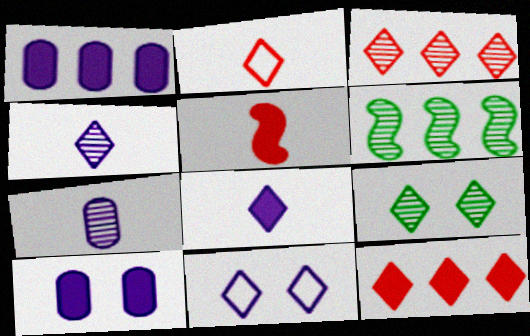[[2, 6, 10], 
[3, 4, 9]]